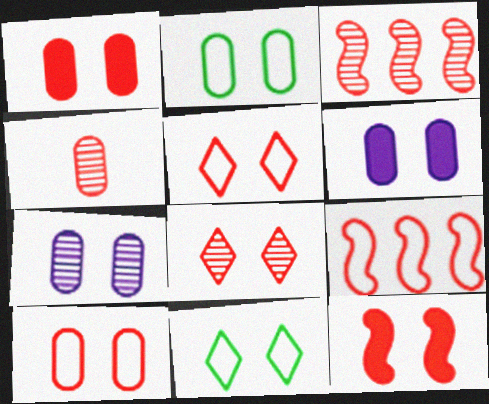[[1, 2, 7], 
[3, 4, 8], 
[7, 11, 12], 
[8, 10, 12]]